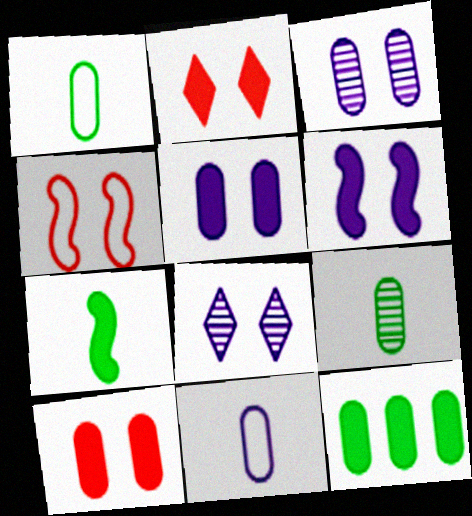[]